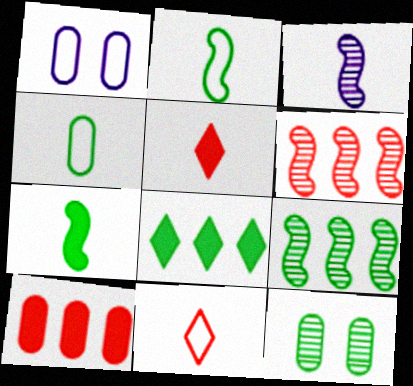[[1, 5, 9], 
[2, 8, 12], 
[3, 4, 5]]